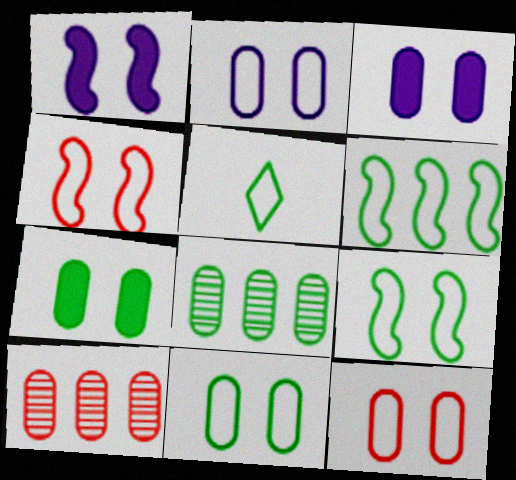[[1, 5, 10], 
[2, 11, 12], 
[5, 6, 11]]